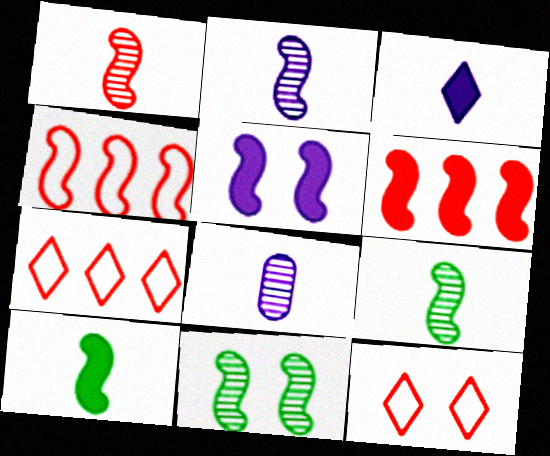[[1, 2, 9], 
[4, 5, 9], 
[5, 6, 10]]